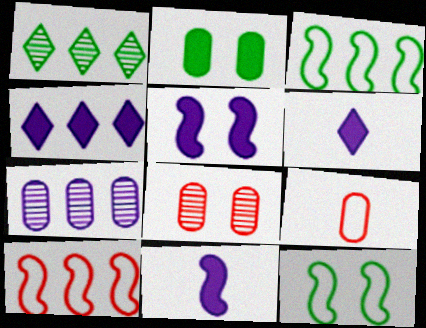[[1, 5, 9], 
[2, 7, 9], 
[3, 6, 8]]